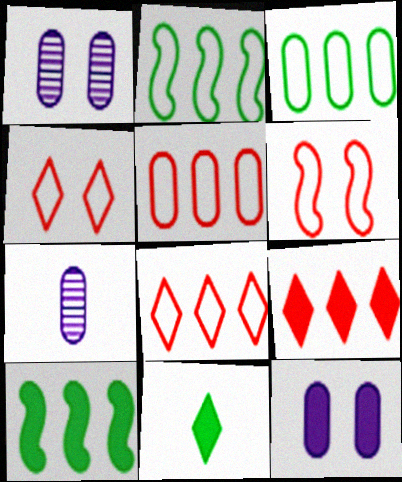[[4, 7, 10]]